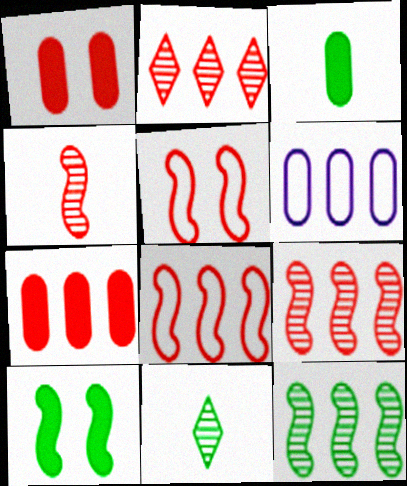[[2, 7, 8]]